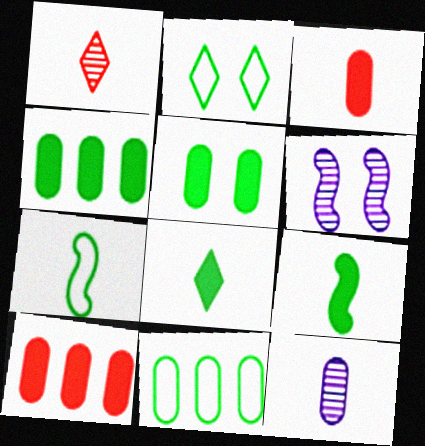[[2, 7, 11]]